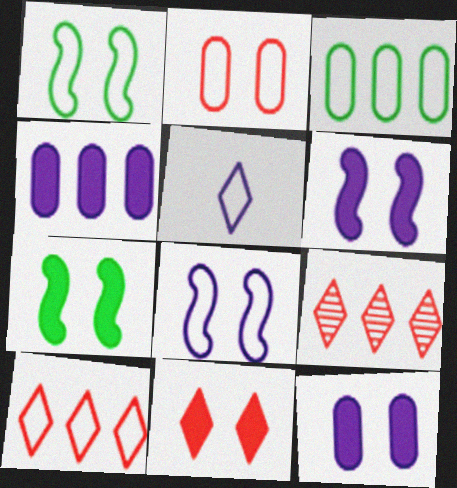[[7, 11, 12]]